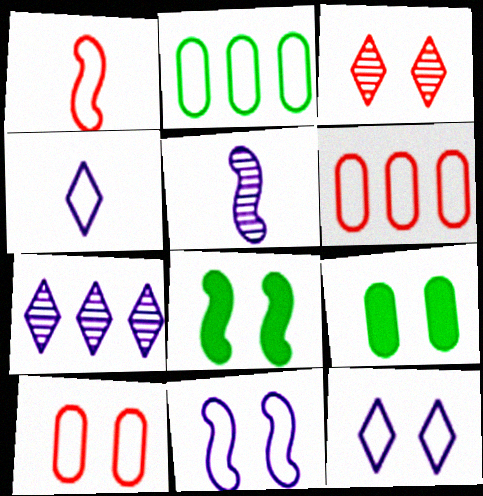[[1, 2, 12], 
[1, 7, 9], 
[3, 9, 11]]